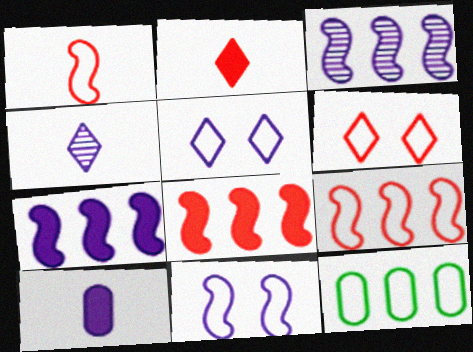[[1, 5, 12], 
[3, 5, 10]]